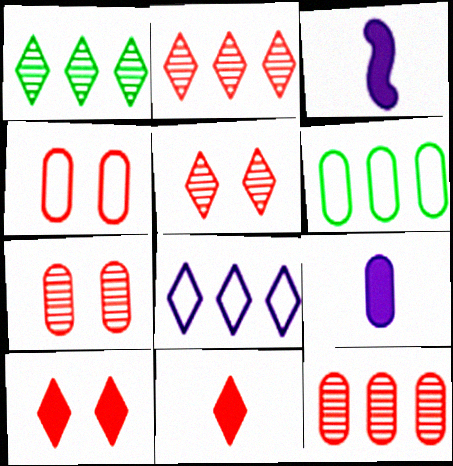[[1, 3, 4], 
[3, 5, 6], 
[6, 7, 9]]